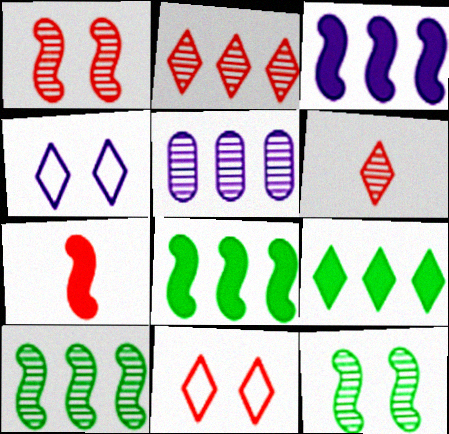[[2, 5, 10], 
[4, 6, 9], 
[5, 6, 12]]